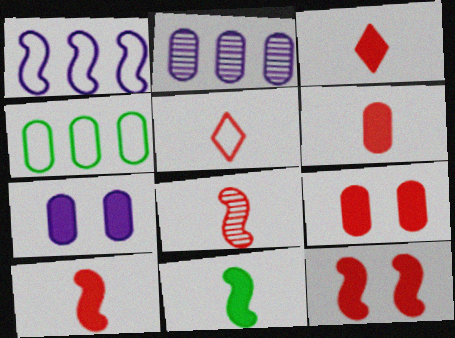[[3, 6, 10], 
[5, 6, 8]]